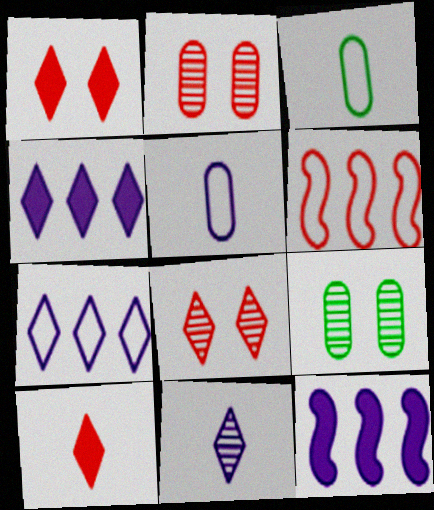[[2, 6, 10], 
[3, 8, 12]]